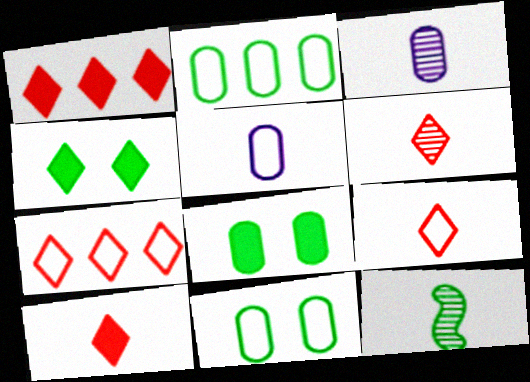[[2, 4, 12], 
[3, 6, 12], 
[5, 10, 12], 
[6, 9, 10]]